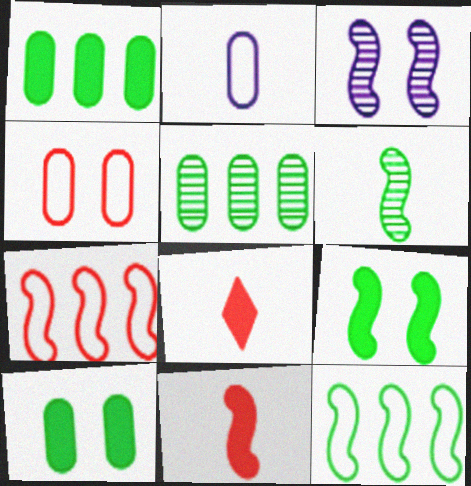[[2, 6, 8], 
[3, 11, 12], 
[6, 9, 12]]